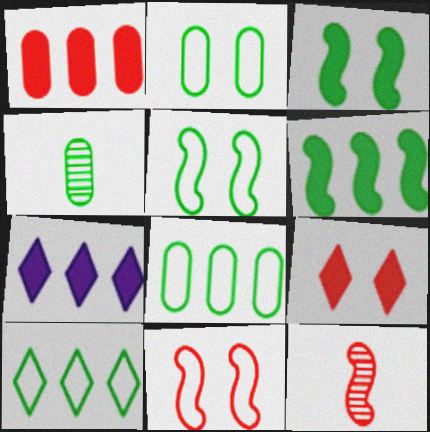[[1, 6, 7], 
[2, 7, 12], 
[3, 4, 10], 
[4, 7, 11]]